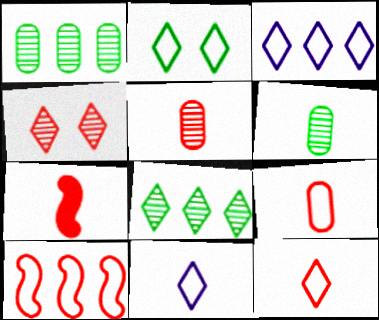[[2, 3, 12], 
[5, 7, 12], 
[6, 7, 11]]